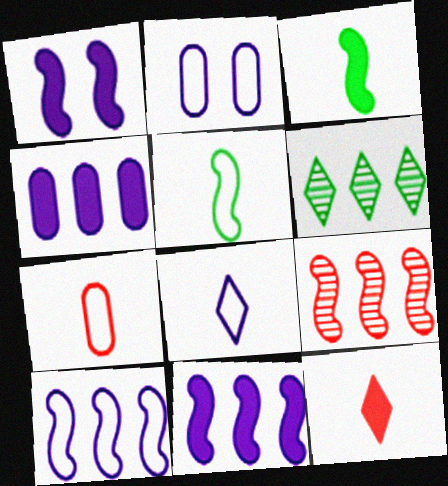[[1, 5, 9], 
[1, 6, 7], 
[2, 8, 10], 
[5, 7, 8]]